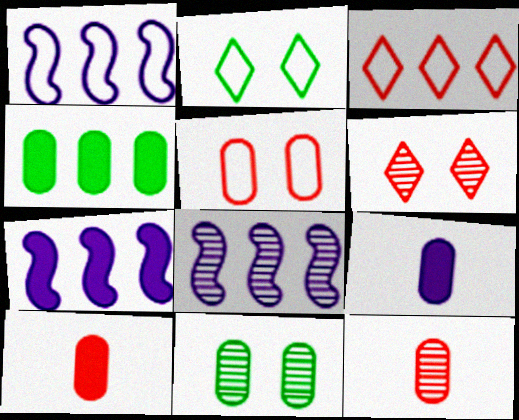[[1, 7, 8], 
[2, 7, 12], 
[2, 8, 10], 
[3, 4, 8]]